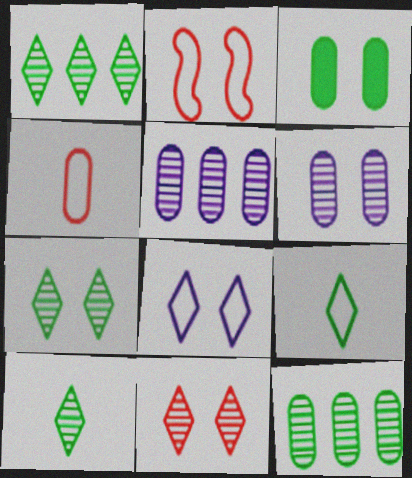[[1, 7, 10], 
[3, 4, 5]]